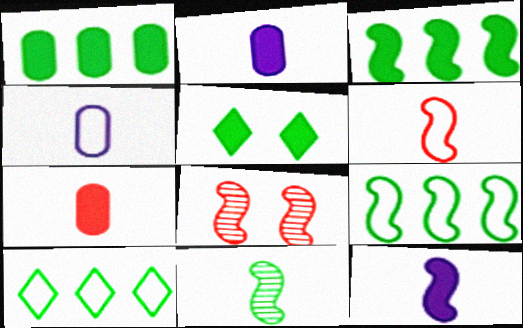[[2, 8, 10], 
[6, 11, 12], 
[8, 9, 12]]